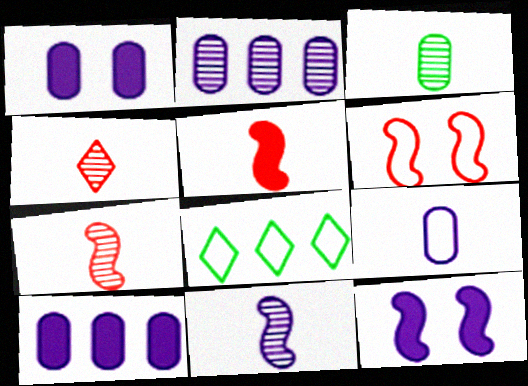[[1, 2, 9], 
[1, 7, 8], 
[3, 4, 11], 
[6, 8, 9]]